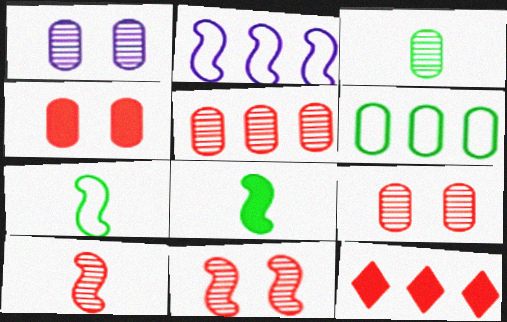[[1, 3, 5], 
[1, 7, 12], 
[2, 8, 11]]